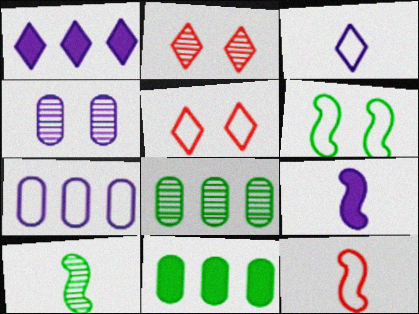[[5, 8, 9], 
[9, 10, 12]]